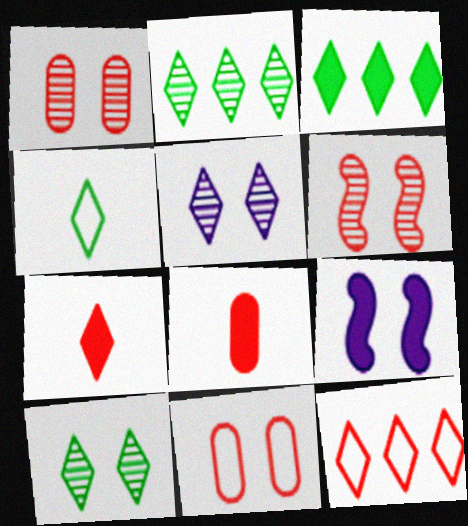[[3, 4, 10], 
[3, 8, 9], 
[6, 8, 12], 
[9, 10, 11]]